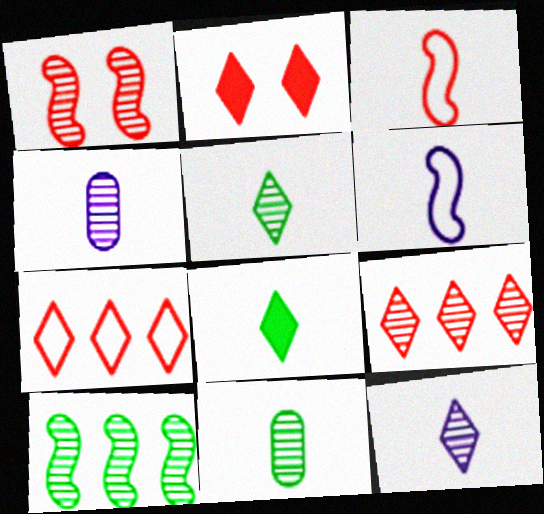[[3, 4, 8]]